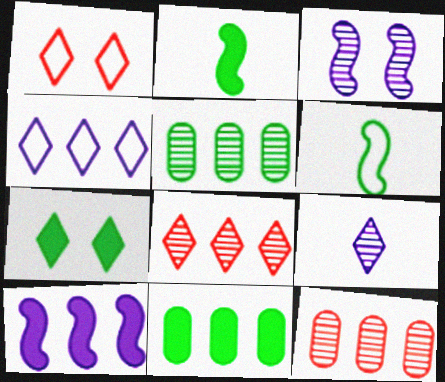[[2, 7, 11], 
[5, 6, 7]]